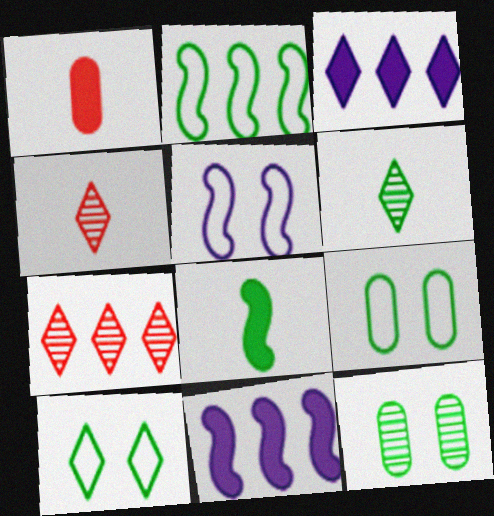[[3, 4, 10], 
[4, 9, 11]]